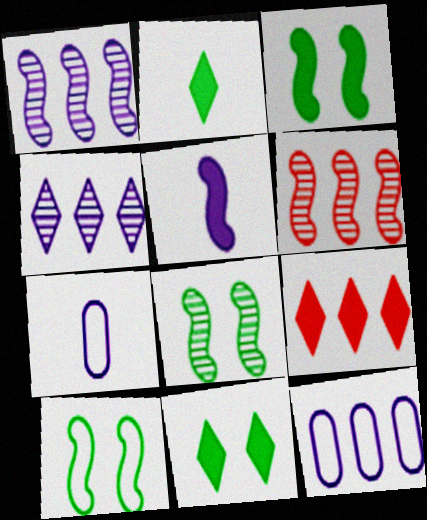[[3, 8, 10], 
[5, 6, 10], 
[6, 7, 11], 
[7, 8, 9]]